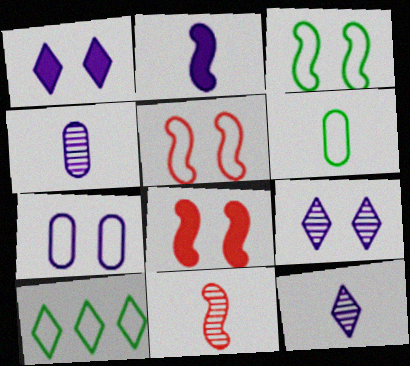[[3, 6, 10], 
[4, 8, 10]]